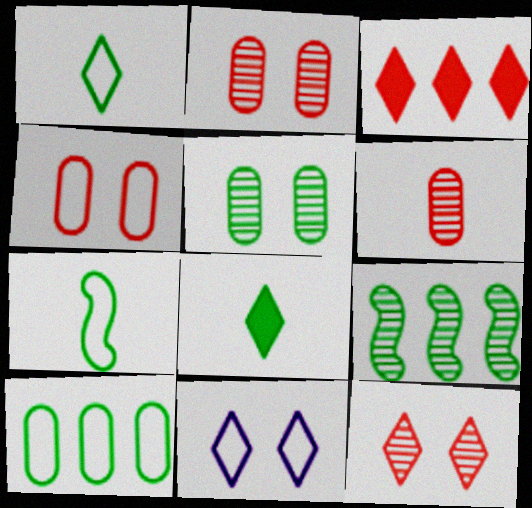[]